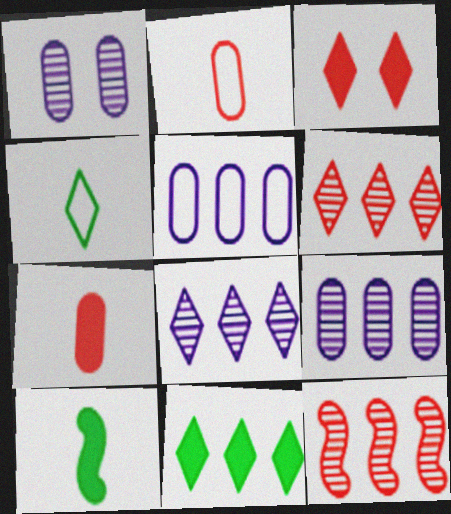[[2, 3, 12], 
[3, 4, 8], 
[5, 11, 12]]